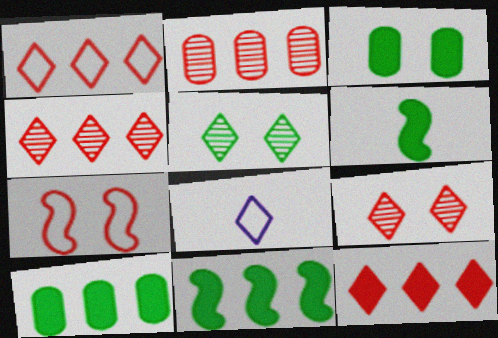[[1, 4, 12], 
[5, 8, 12]]